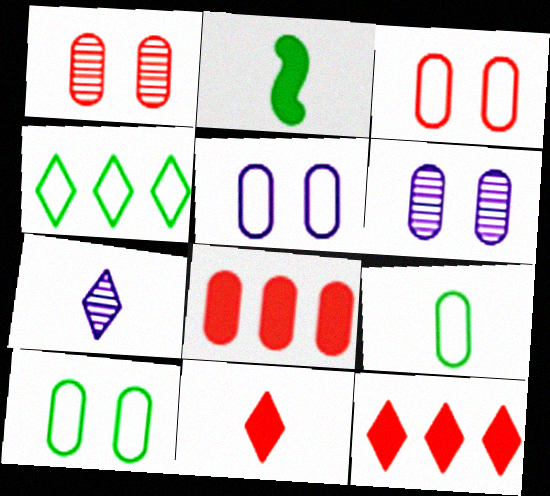[[3, 5, 10], 
[6, 8, 9]]